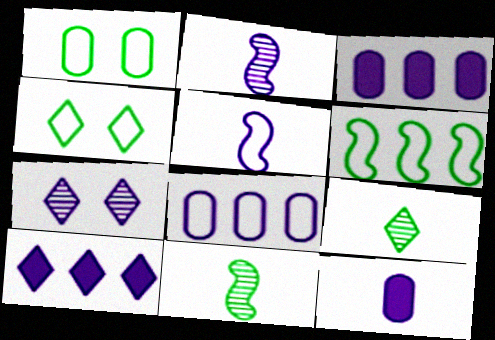[[3, 5, 7]]